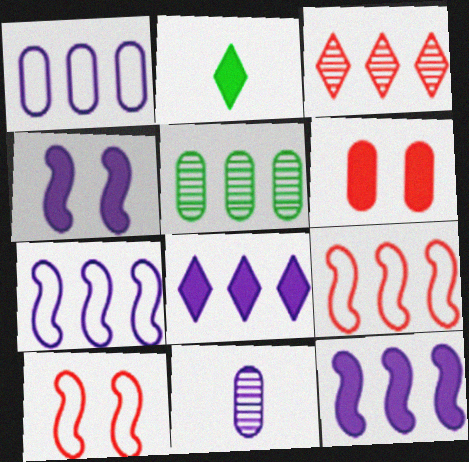[[2, 6, 12], 
[5, 8, 9]]